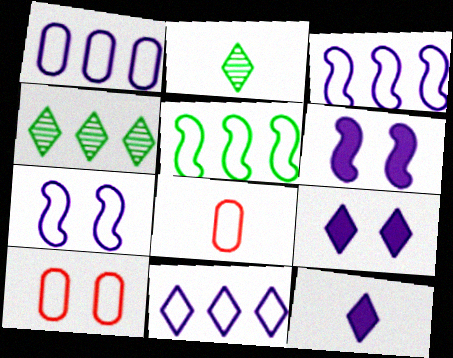[[1, 3, 11], 
[4, 6, 8]]